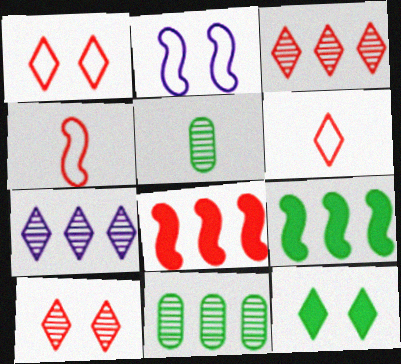[[6, 7, 12]]